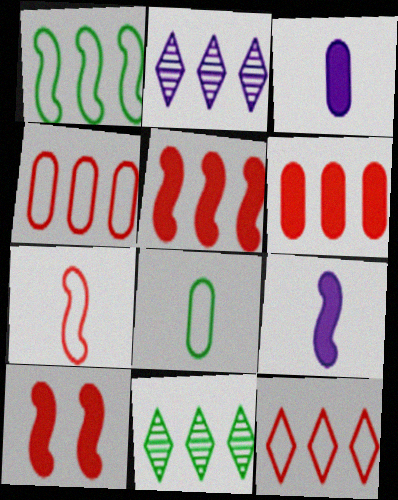[[1, 2, 6], 
[2, 8, 10]]